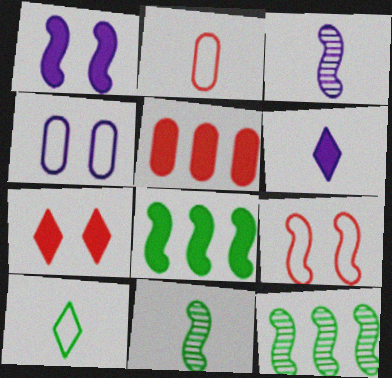[[2, 6, 11], 
[3, 8, 9]]